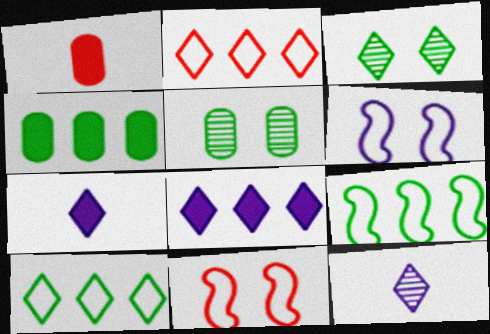[[2, 3, 7], 
[4, 11, 12]]